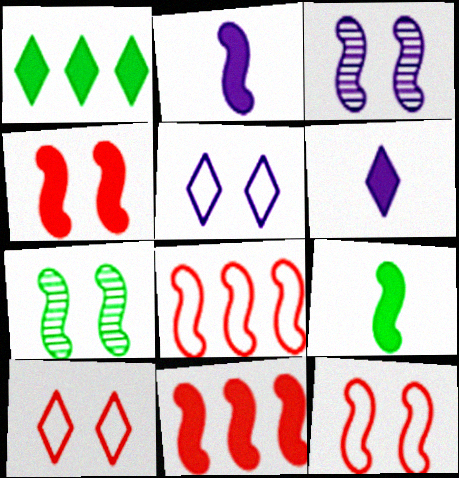[[2, 7, 8], 
[3, 8, 9]]